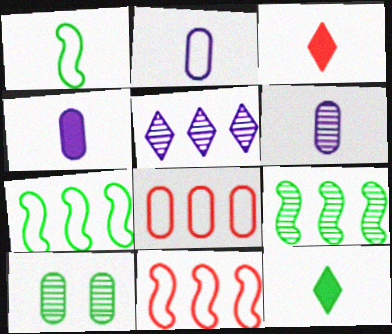[[1, 3, 6], 
[2, 4, 6], 
[4, 8, 10], 
[7, 10, 12]]